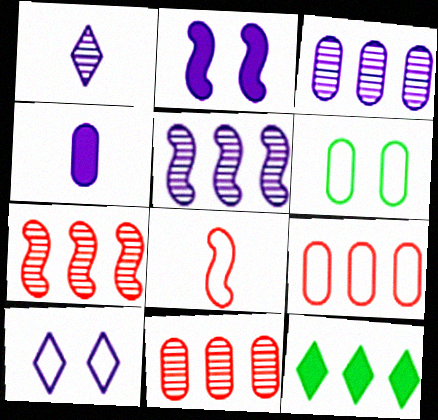[[4, 5, 10], 
[4, 6, 11], 
[5, 9, 12]]